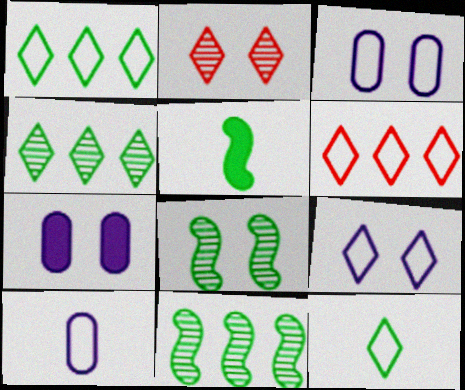[[6, 9, 12]]